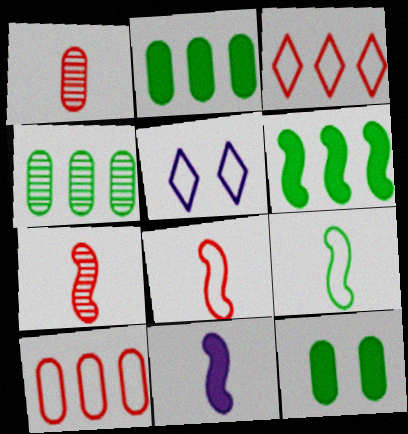[[1, 5, 6], 
[2, 5, 7], 
[5, 9, 10], 
[7, 9, 11]]